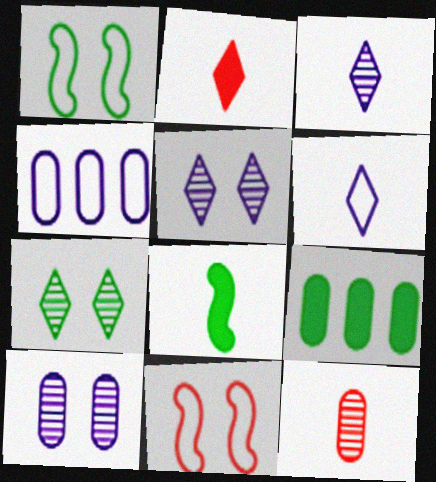[[3, 9, 11], 
[6, 8, 12]]